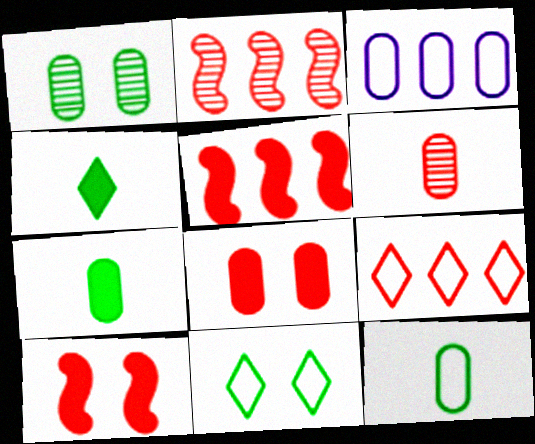[[6, 9, 10]]